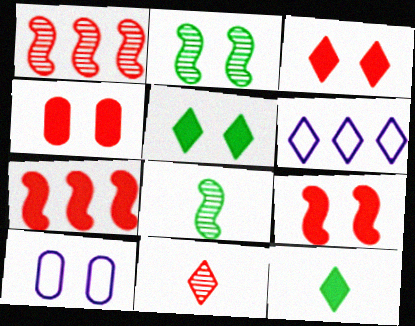[[1, 10, 12], 
[2, 3, 10], 
[3, 4, 9], 
[4, 6, 8], 
[5, 6, 11]]